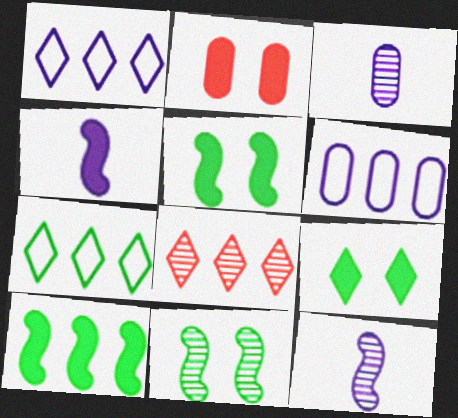[[2, 7, 12], 
[3, 8, 11], 
[6, 8, 10]]